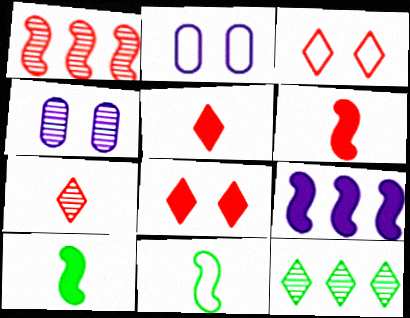[[2, 6, 12]]